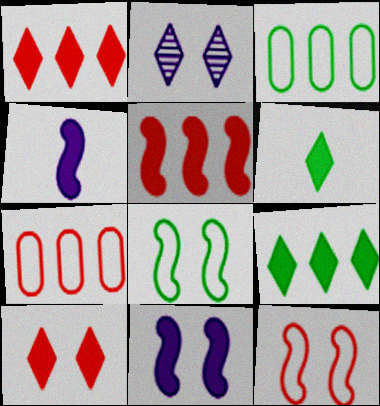[]